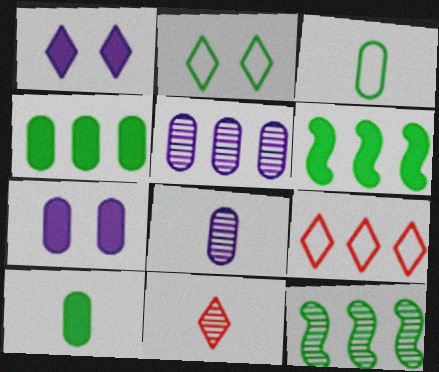[[2, 10, 12], 
[5, 6, 9]]